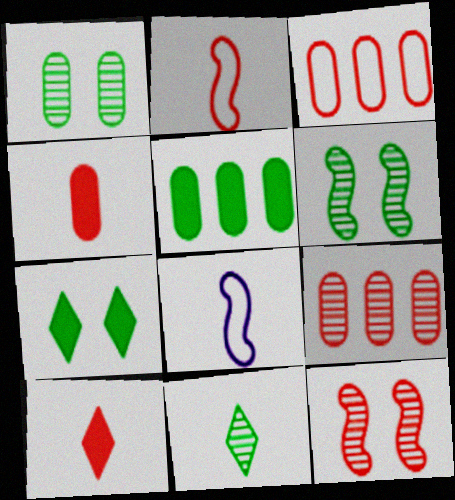[[3, 10, 12], 
[4, 8, 11], 
[7, 8, 9]]